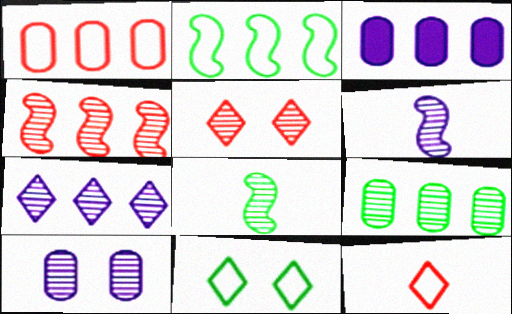[[1, 3, 9], 
[4, 7, 9], 
[5, 6, 9], 
[6, 7, 10]]